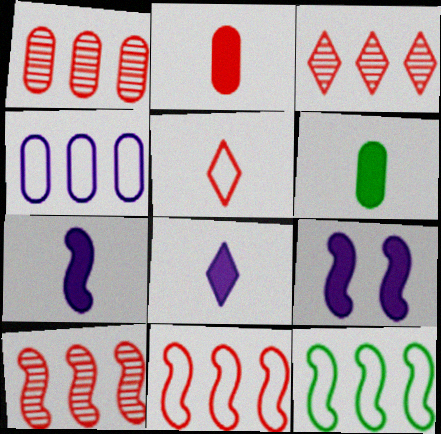[[1, 3, 10]]